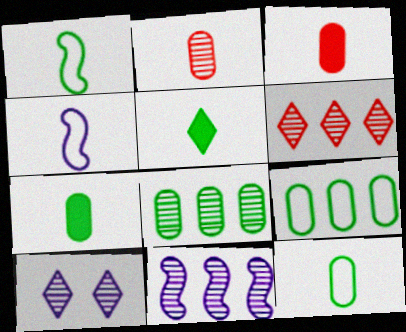[[2, 4, 5], 
[6, 8, 11]]